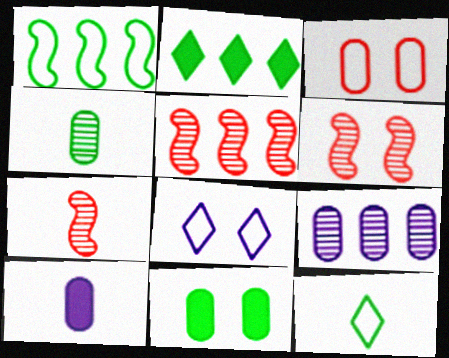[[5, 6, 7], 
[6, 8, 11], 
[7, 10, 12]]